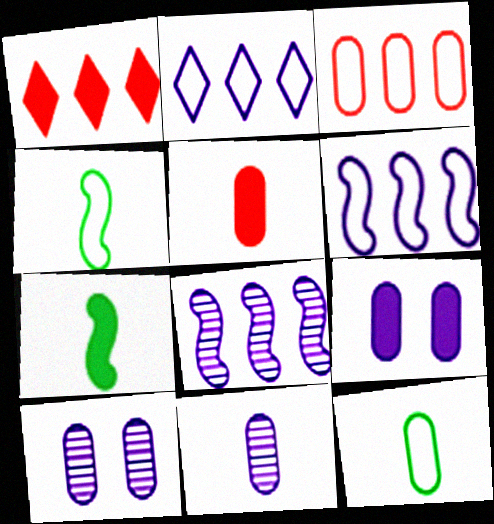[[1, 4, 10], 
[1, 7, 9], 
[5, 11, 12]]